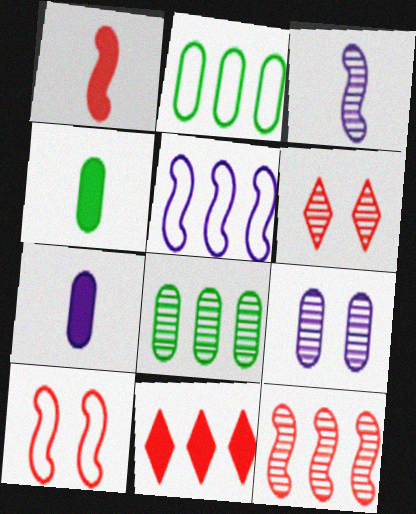[[1, 10, 12], 
[3, 6, 8], 
[4, 5, 6], 
[5, 8, 11]]